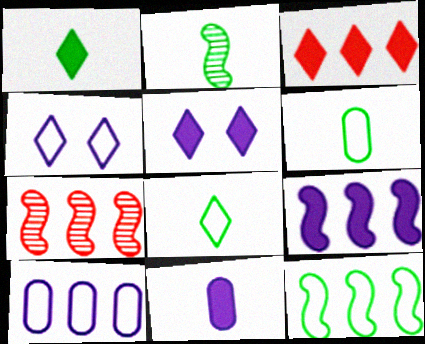[[1, 2, 6], 
[1, 3, 5], 
[5, 6, 7], 
[5, 9, 11], 
[7, 9, 12]]